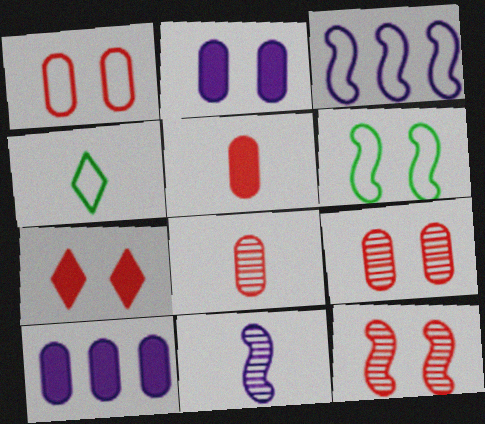[[1, 3, 4], 
[1, 7, 12], 
[4, 5, 11], 
[4, 10, 12]]